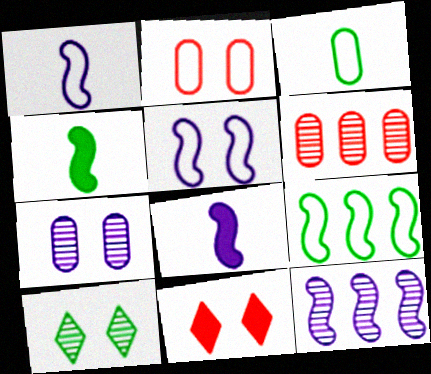[[3, 11, 12], 
[5, 8, 12]]